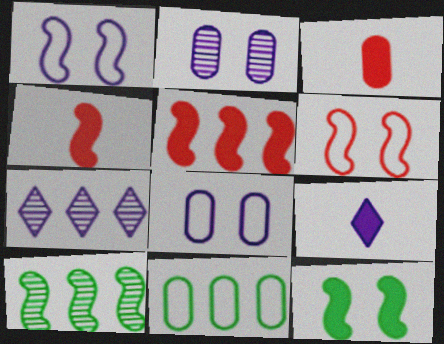[[1, 4, 10], 
[2, 3, 11], 
[5, 7, 11]]